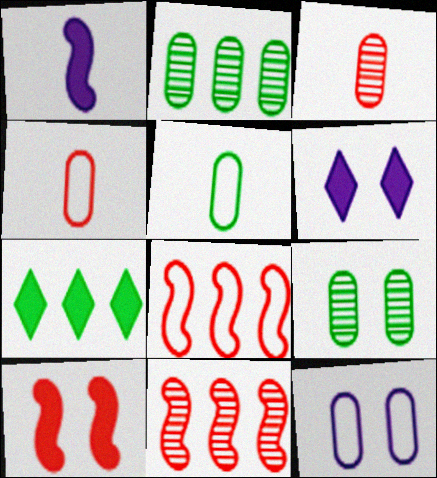[[5, 6, 11]]